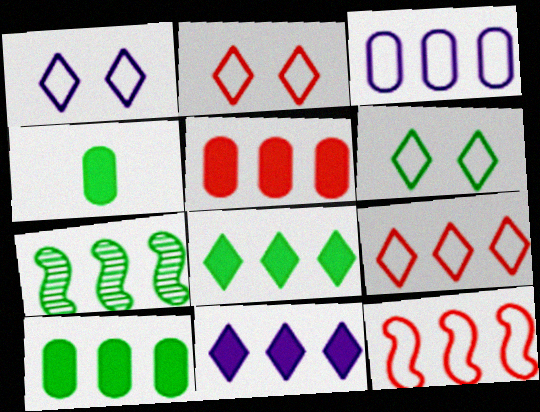[[1, 2, 6], 
[4, 6, 7]]